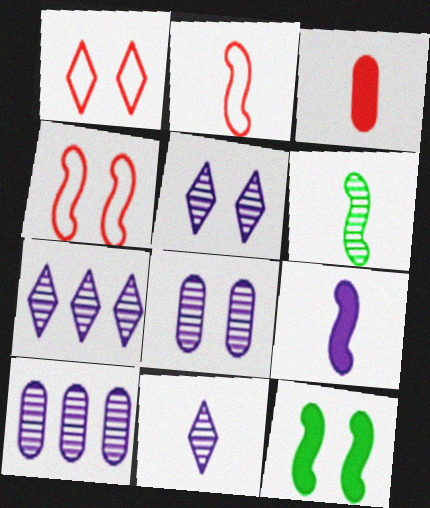[[1, 8, 12], 
[2, 6, 9], 
[5, 7, 11]]